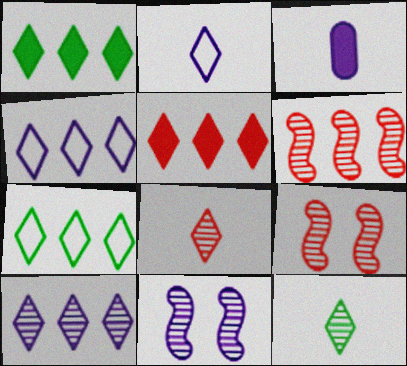[[3, 4, 11], 
[3, 7, 9], 
[5, 7, 10]]